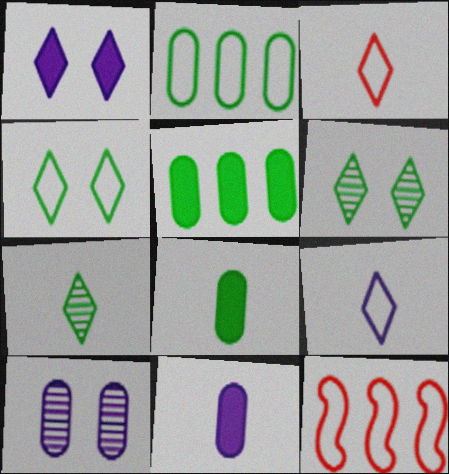[[6, 11, 12]]